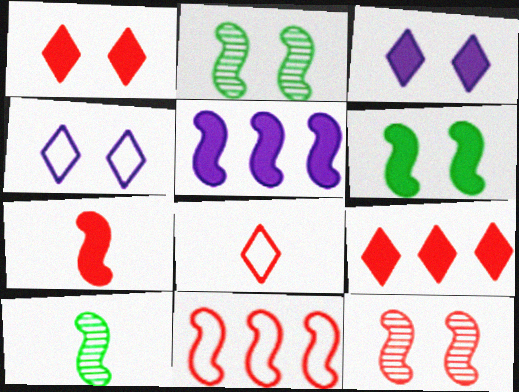[[5, 6, 7], 
[7, 11, 12]]